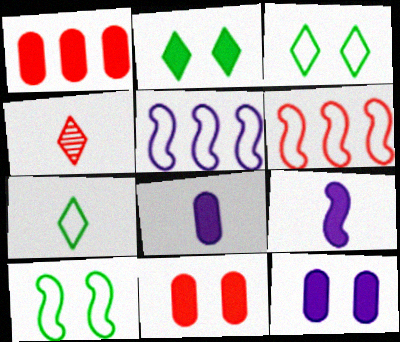[[1, 2, 9], 
[4, 6, 11]]